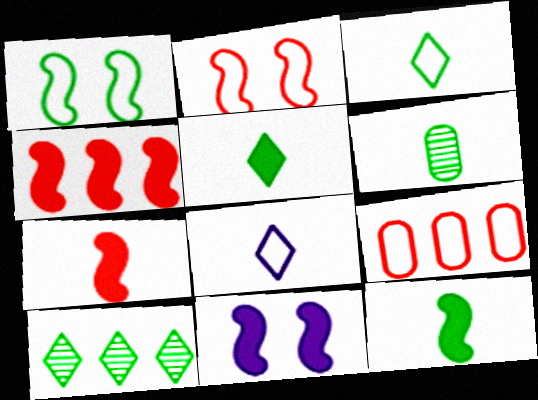[[1, 8, 9], 
[3, 6, 12], 
[4, 11, 12], 
[6, 7, 8]]